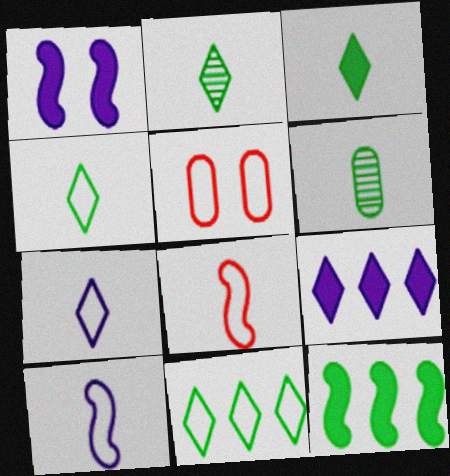[[2, 3, 4], 
[5, 10, 11]]